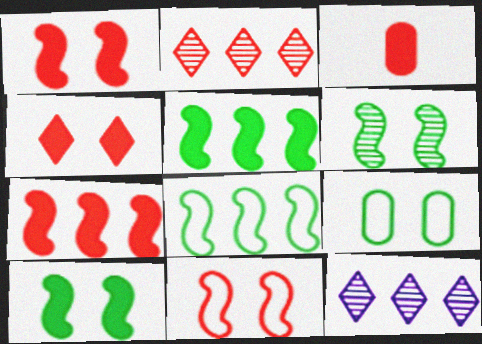[[2, 3, 11], 
[3, 4, 7]]